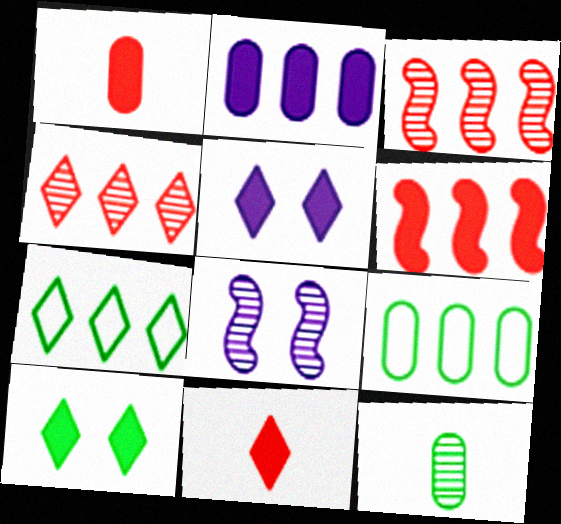[[1, 7, 8], 
[2, 3, 7], 
[4, 8, 12], 
[8, 9, 11]]